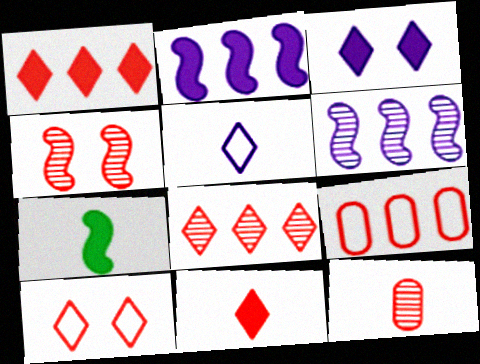[[4, 8, 12], 
[4, 9, 11], 
[5, 7, 12], 
[8, 10, 11]]